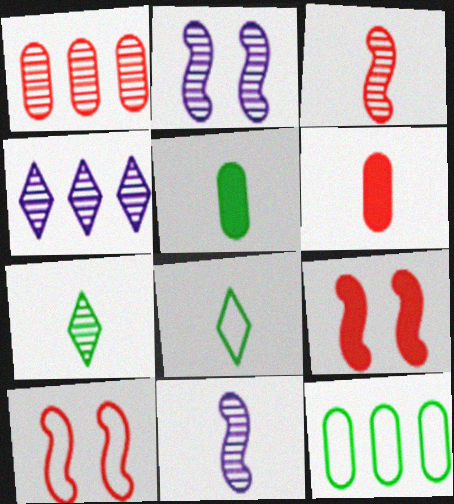[[1, 2, 7], 
[4, 5, 10], 
[6, 8, 11]]